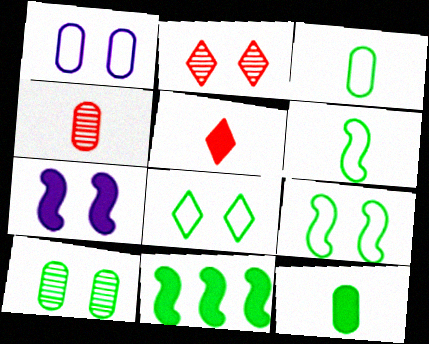[]